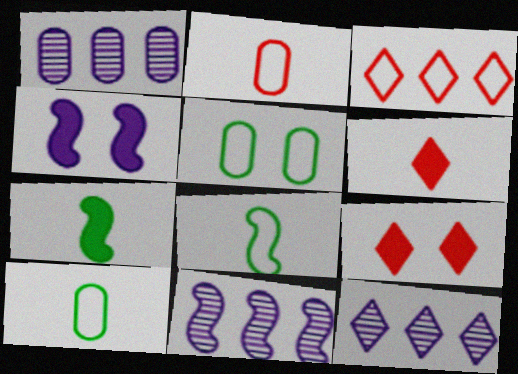[[1, 8, 9], 
[1, 11, 12], 
[5, 6, 11], 
[9, 10, 11]]